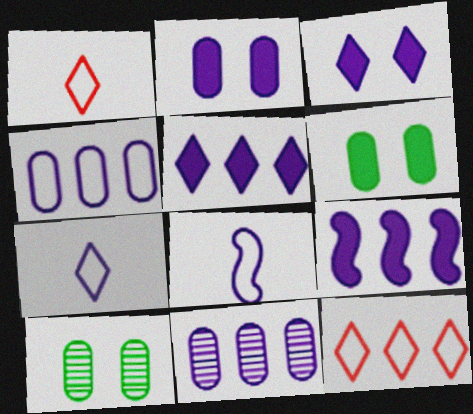[[1, 9, 10], 
[3, 8, 11]]